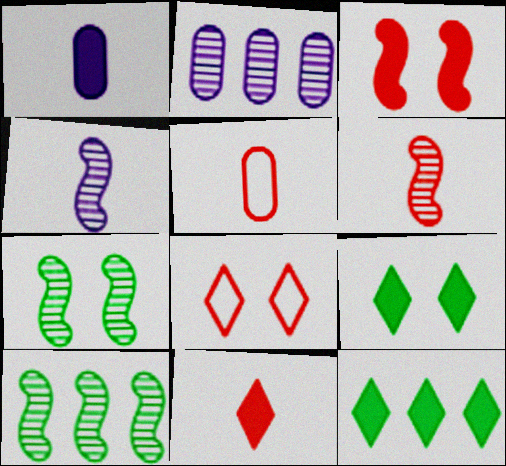[[1, 3, 12], 
[1, 8, 10], 
[5, 6, 11]]